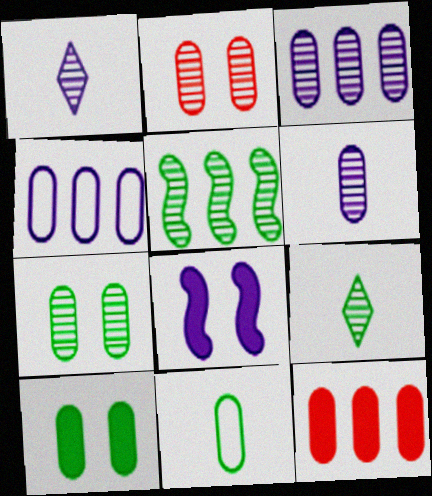[[1, 2, 5], 
[1, 4, 8], 
[5, 7, 9]]